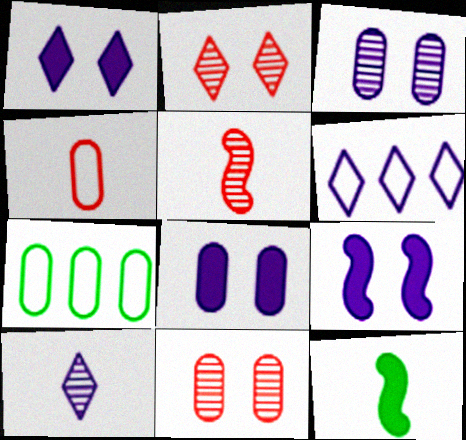[[1, 5, 7], 
[1, 6, 10], 
[1, 8, 9], 
[4, 10, 12], 
[6, 11, 12]]